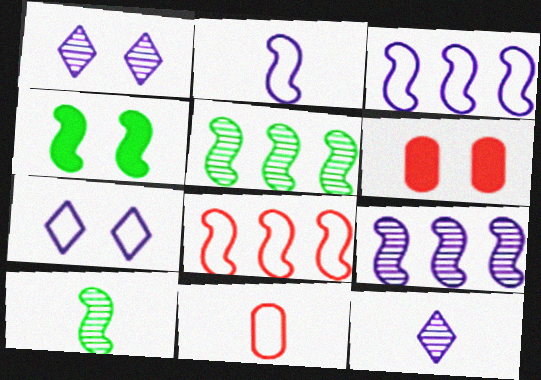[]